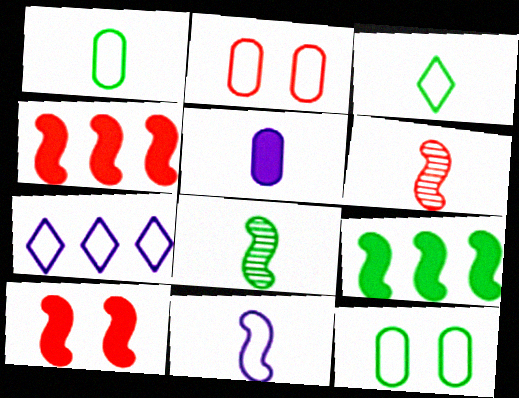[[3, 5, 6]]